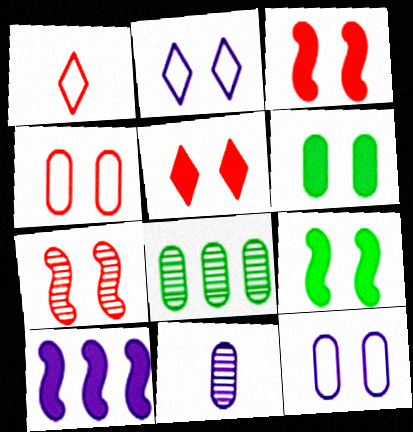[[2, 6, 7], 
[2, 10, 11], 
[4, 5, 7]]